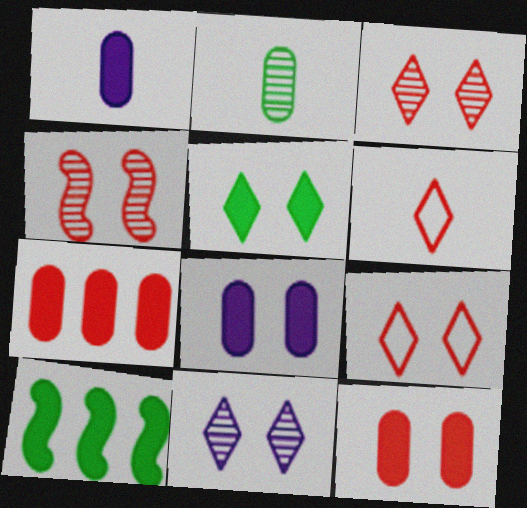[[4, 6, 7], 
[4, 9, 12], 
[5, 9, 11]]